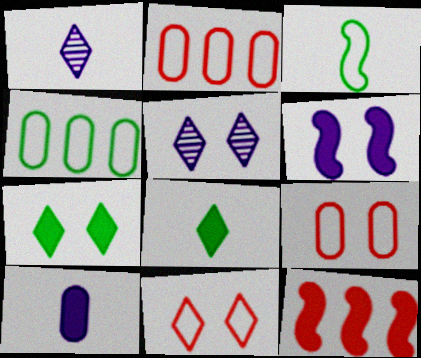[[5, 7, 11], 
[7, 10, 12]]